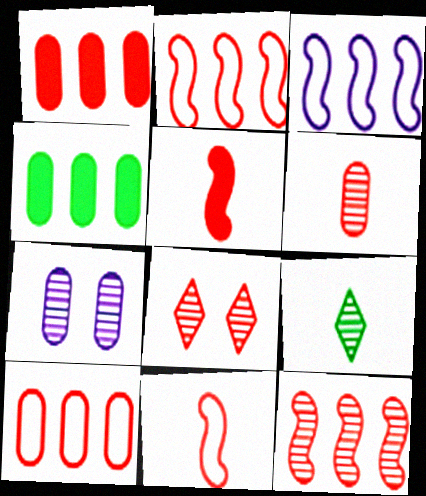[[1, 8, 11], 
[5, 8, 10], 
[6, 8, 12], 
[7, 9, 12]]